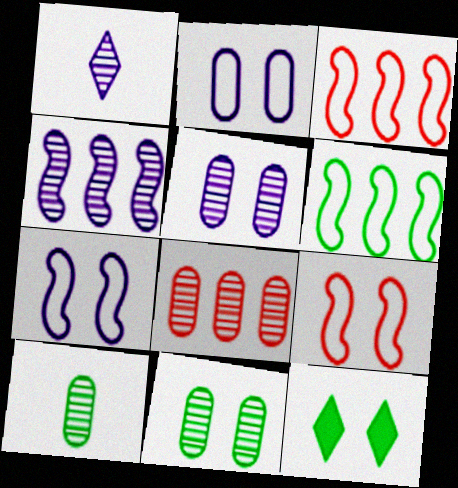[[1, 4, 5], 
[5, 8, 10], 
[5, 9, 12], 
[6, 10, 12]]